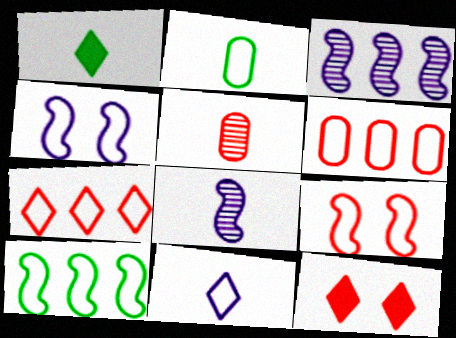[[2, 3, 12], 
[2, 4, 7]]